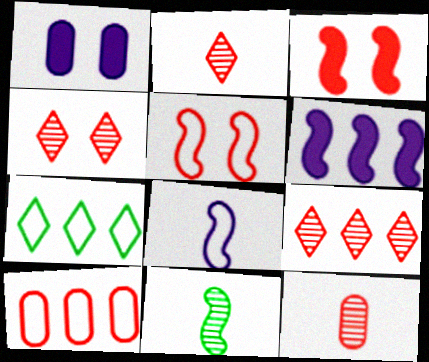[[2, 3, 10], 
[2, 4, 9], 
[5, 6, 11]]